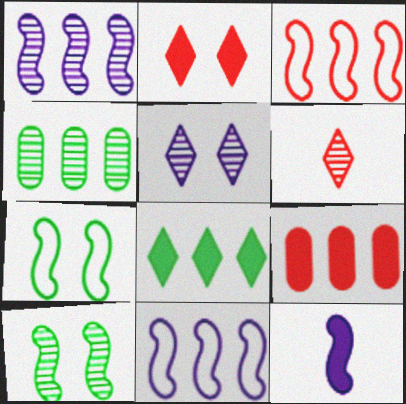[[3, 10, 12]]